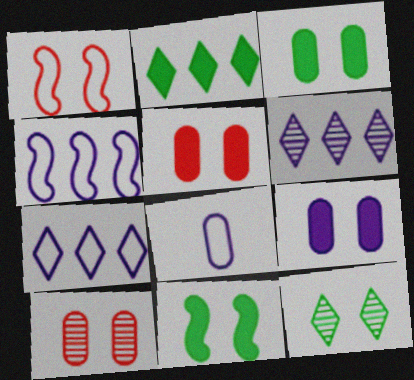[[1, 9, 12], 
[3, 5, 9]]